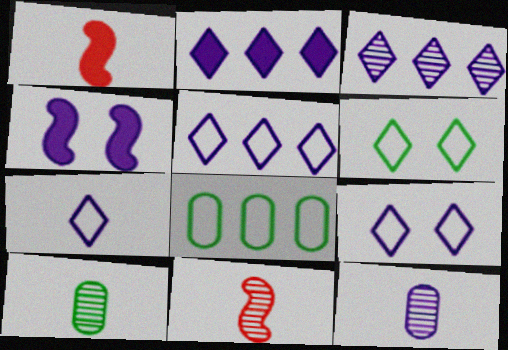[[1, 7, 10], 
[2, 3, 5], 
[4, 5, 12], 
[5, 7, 9]]